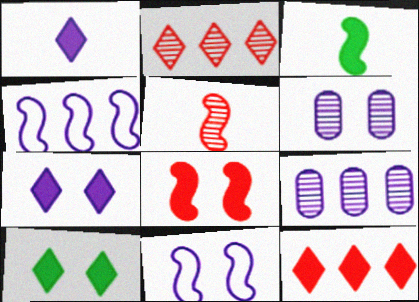[[1, 4, 6], 
[1, 9, 11], 
[1, 10, 12], 
[6, 7, 11]]